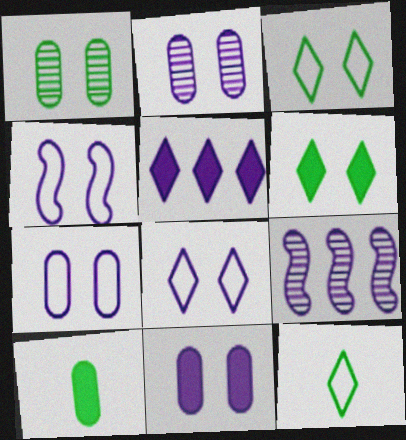[[2, 7, 11], 
[4, 7, 8]]